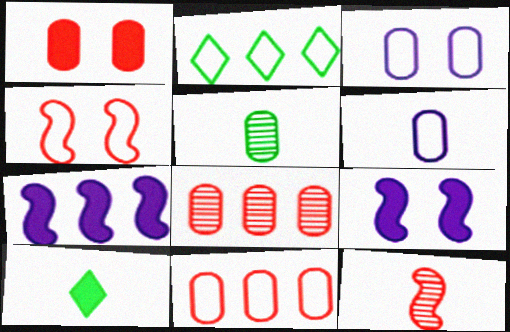[[1, 7, 10], 
[2, 4, 6], 
[2, 7, 8], 
[6, 10, 12]]